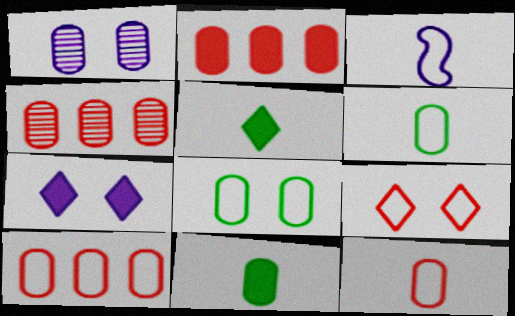[[1, 2, 6], 
[1, 10, 11], 
[2, 4, 10]]